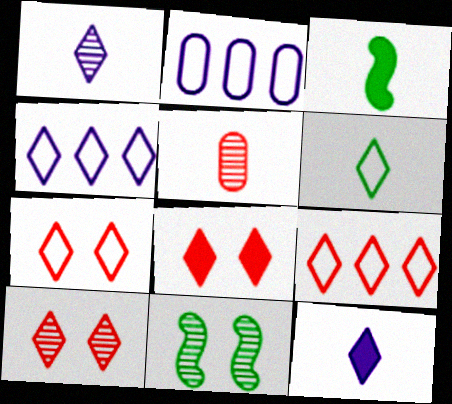[[2, 3, 10], 
[4, 6, 7], 
[7, 8, 10]]